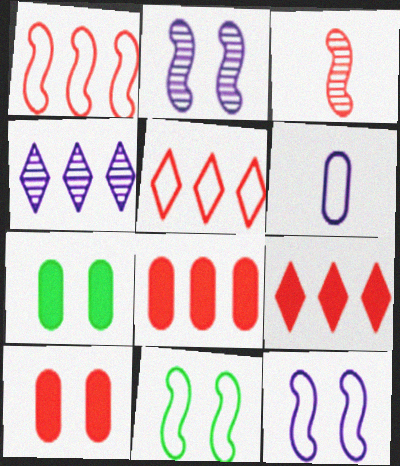[[3, 5, 10], 
[5, 6, 11]]